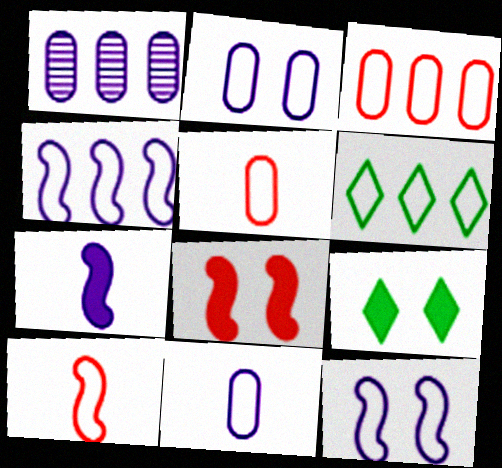[[1, 9, 10], 
[2, 6, 10], 
[3, 4, 6], 
[5, 6, 12]]